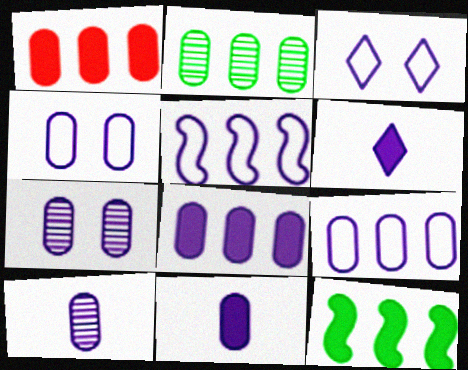[[1, 2, 9], 
[4, 8, 10], 
[5, 6, 7], 
[7, 9, 11]]